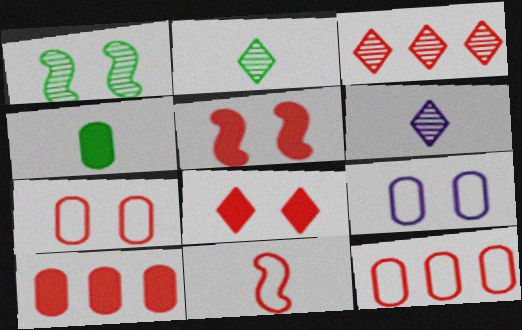[[1, 8, 9], 
[4, 6, 11]]